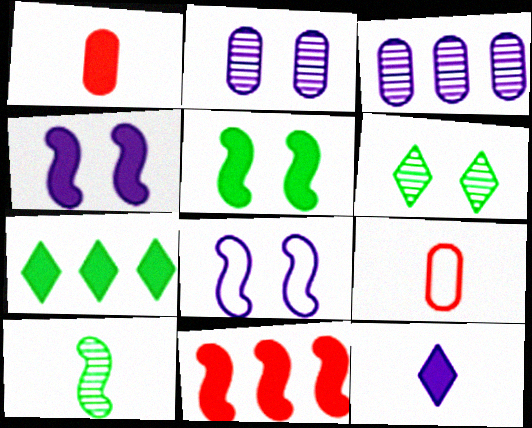[[1, 4, 7], 
[3, 8, 12], 
[8, 10, 11], 
[9, 10, 12]]